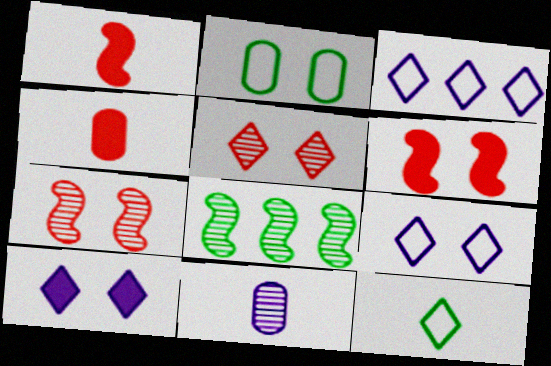[[1, 11, 12], 
[2, 7, 10], 
[4, 8, 9], 
[5, 8, 11]]